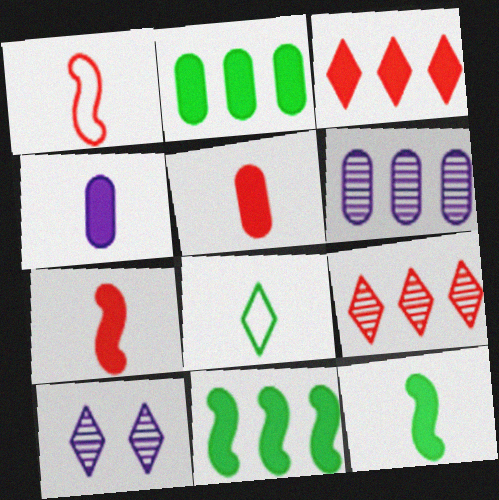[[1, 2, 10], 
[3, 8, 10]]